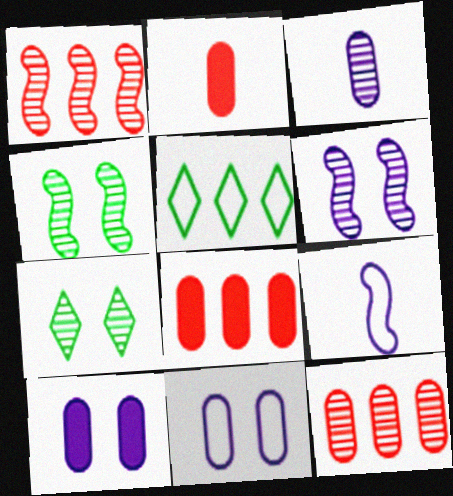[[1, 3, 7], 
[2, 5, 6], 
[7, 8, 9]]